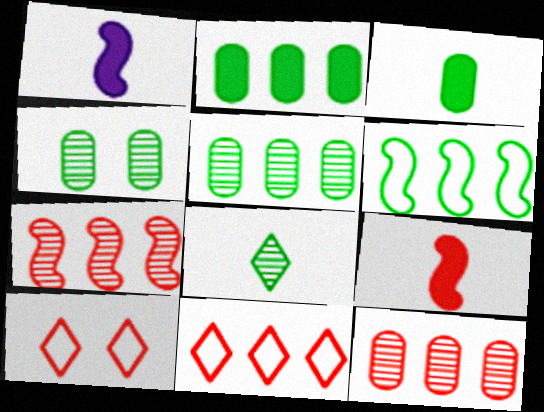[[1, 4, 11], 
[1, 5, 10], 
[9, 10, 12]]